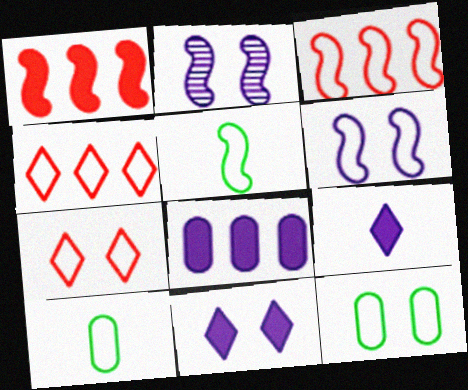[[1, 2, 5], 
[3, 5, 6], 
[4, 6, 10], 
[6, 7, 12]]